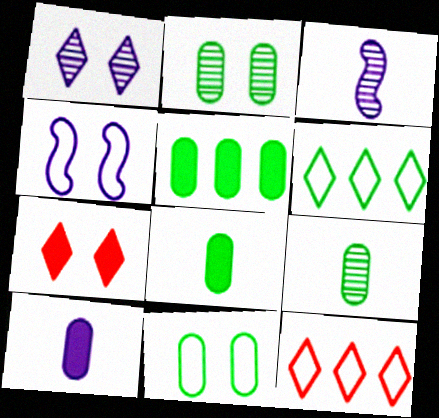[[2, 4, 7], 
[5, 9, 11]]